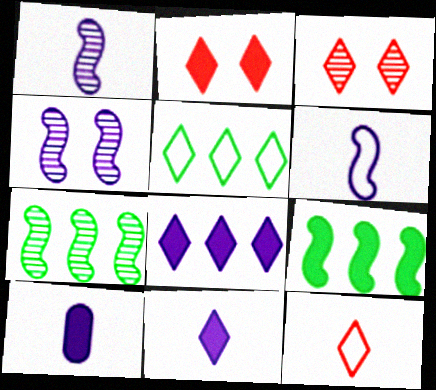[[2, 9, 10], 
[3, 5, 11]]